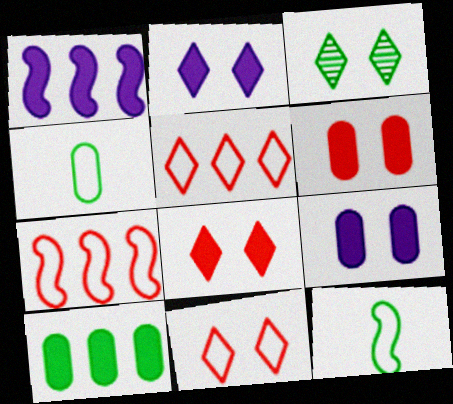[[2, 3, 11], 
[3, 10, 12]]